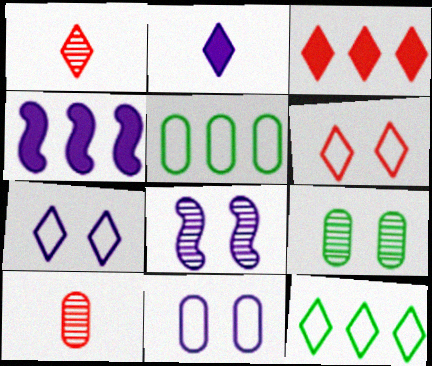[[1, 3, 6]]